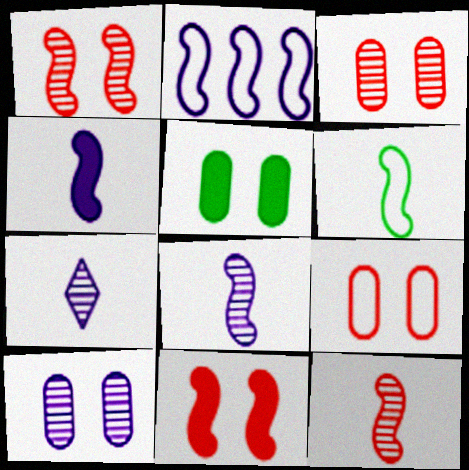[[4, 6, 12], 
[5, 9, 10]]